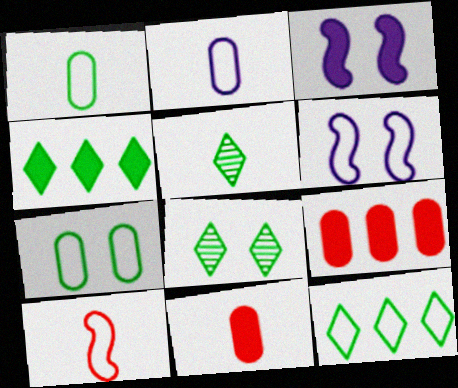[[3, 4, 11], 
[5, 6, 9]]